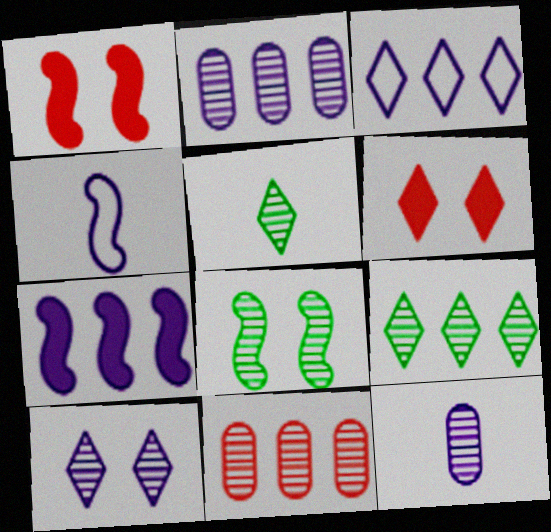[[2, 3, 7], 
[3, 5, 6]]